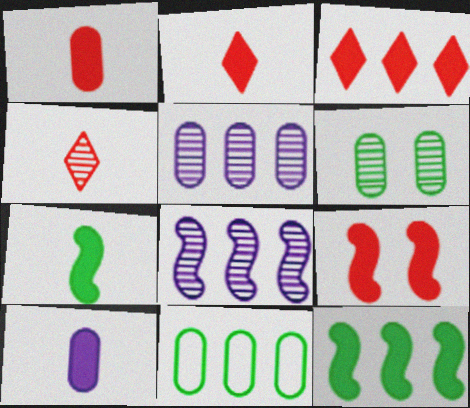[[1, 3, 9], 
[2, 7, 10], 
[3, 8, 11], 
[4, 6, 8]]